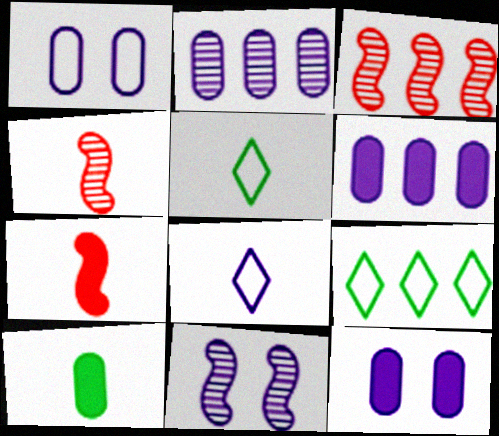[[3, 5, 12], 
[3, 6, 9], 
[4, 8, 10], 
[4, 9, 12], 
[6, 8, 11]]